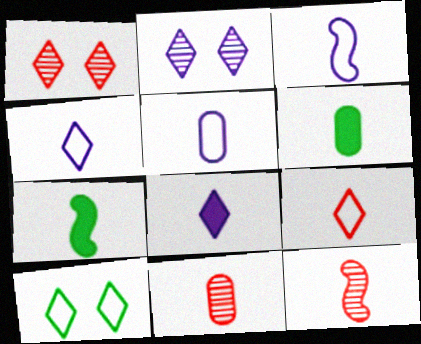[[3, 4, 5], 
[3, 7, 12], 
[4, 6, 12], 
[4, 7, 11], 
[5, 6, 11]]